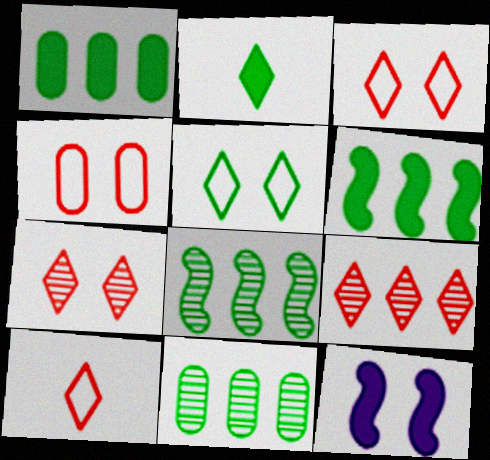[[10, 11, 12]]